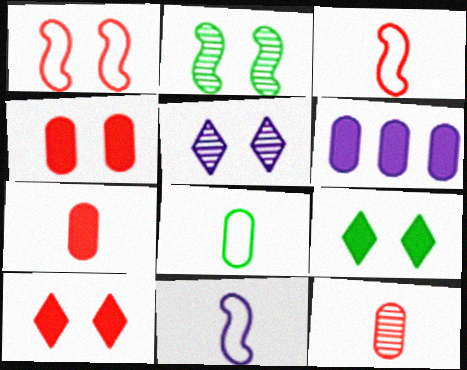[[5, 6, 11]]